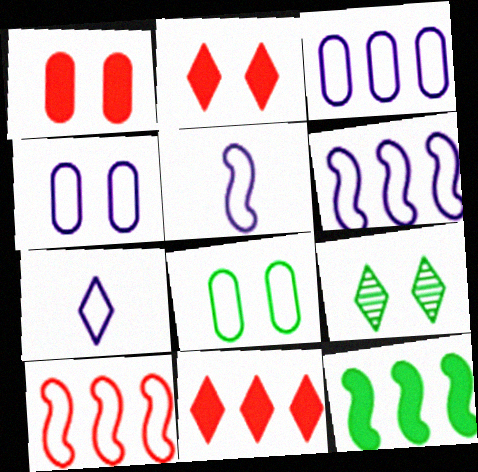[[4, 6, 7], 
[7, 8, 10], 
[7, 9, 11]]